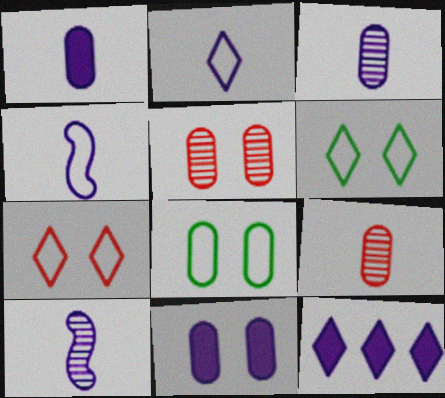[[1, 2, 10], 
[5, 8, 11]]